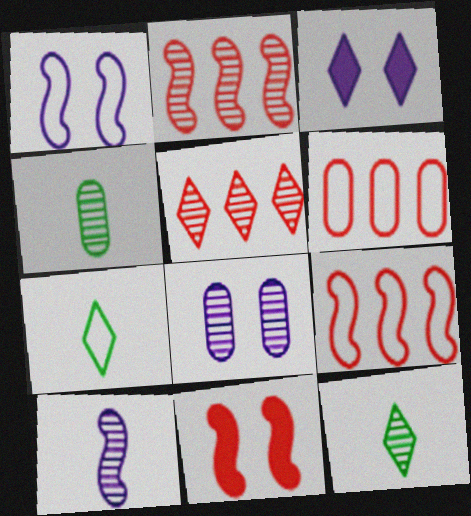[[1, 3, 8], 
[1, 6, 7], 
[2, 8, 12], 
[3, 4, 9], 
[3, 5, 7]]